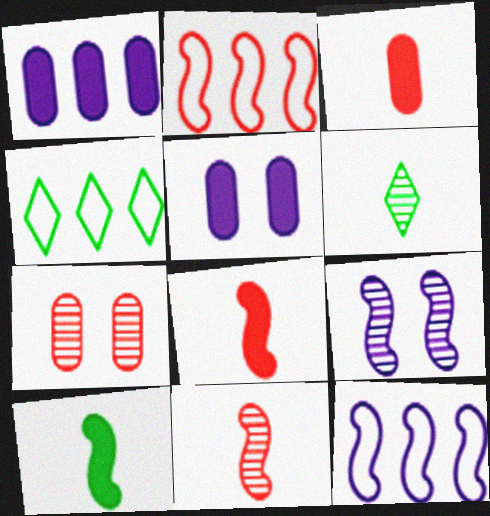[[2, 5, 6], 
[2, 9, 10], 
[3, 4, 9], 
[4, 5, 11]]